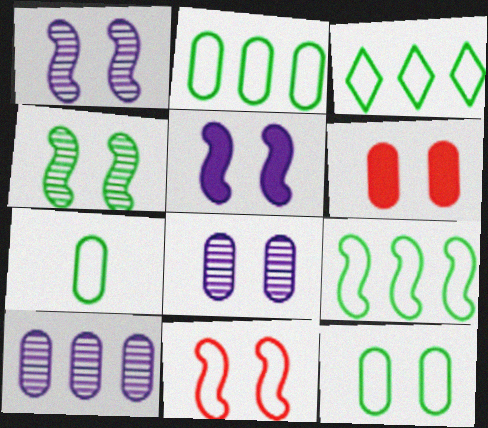[[2, 3, 9], 
[2, 7, 12], 
[4, 5, 11], 
[6, 7, 10], 
[6, 8, 12]]